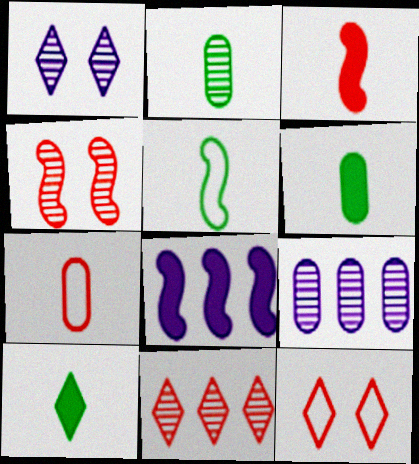[[2, 5, 10], 
[2, 8, 12], 
[4, 5, 8]]